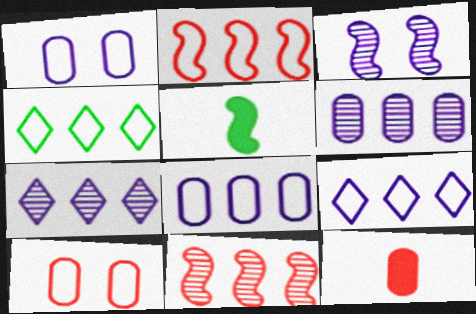[[2, 3, 5], 
[2, 4, 8], 
[3, 4, 12], 
[5, 7, 10]]